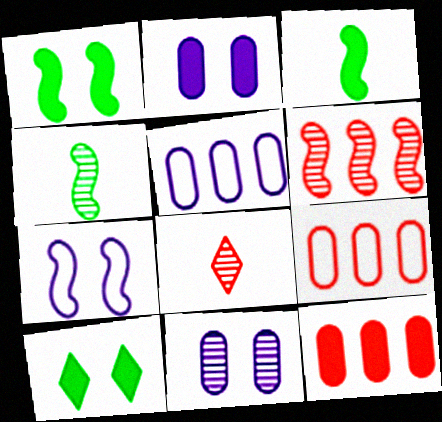[[1, 5, 8], 
[3, 6, 7]]